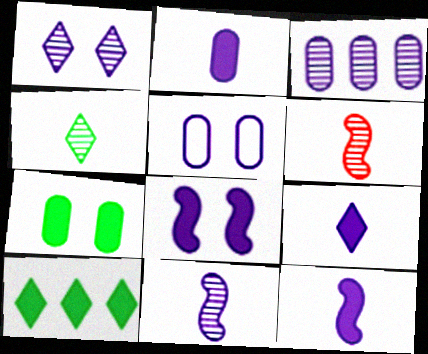[[1, 3, 11], 
[1, 5, 8], 
[2, 3, 5], 
[2, 9, 12], 
[5, 6, 10]]